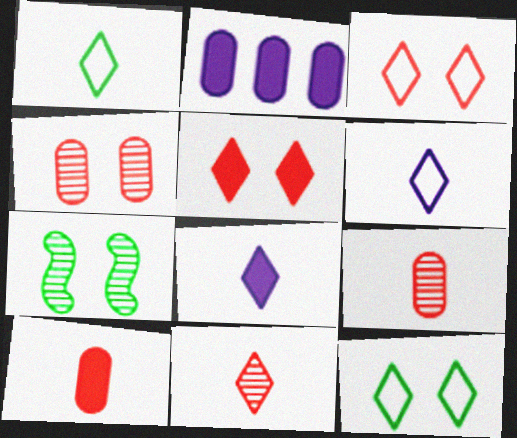[[1, 8, 11]]